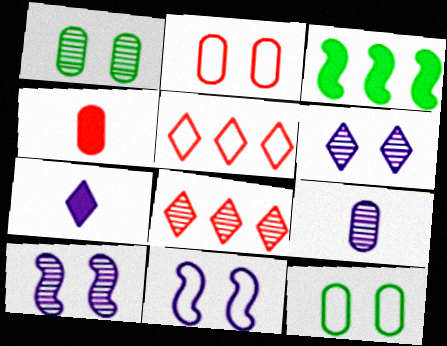[]